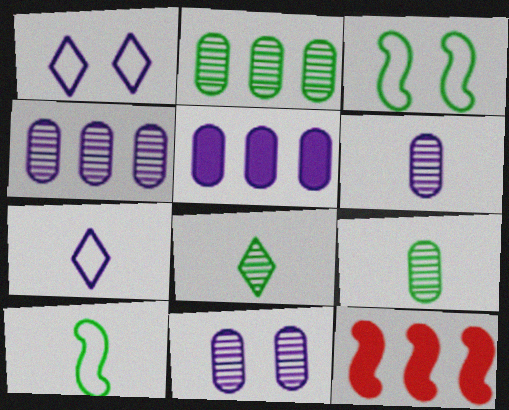[[1, 9, 12], 
[4, 6, 11]]